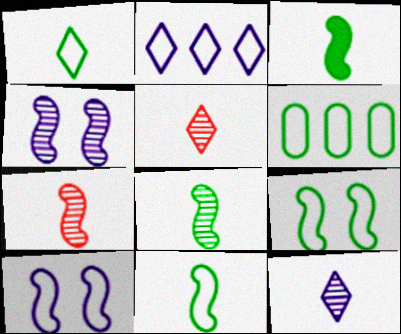[[1, 6, 9], 
[3, 8, 11]]